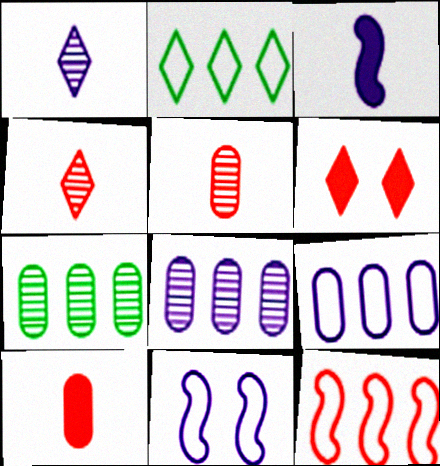[[1, 2, 6], 
[2, 9, 12], 
[5, 6, 12]]